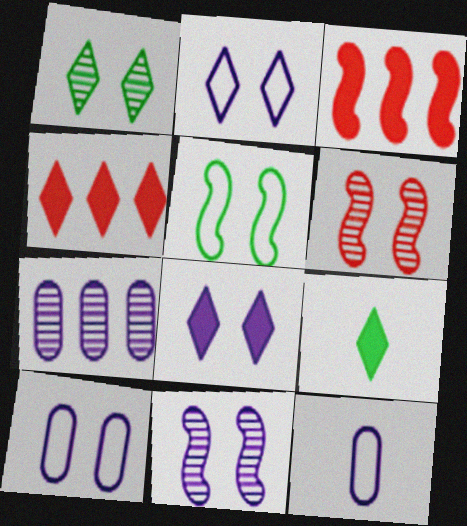[[1, 3, 12], 
[4, 8, 9], 
[8, 10, 11]]